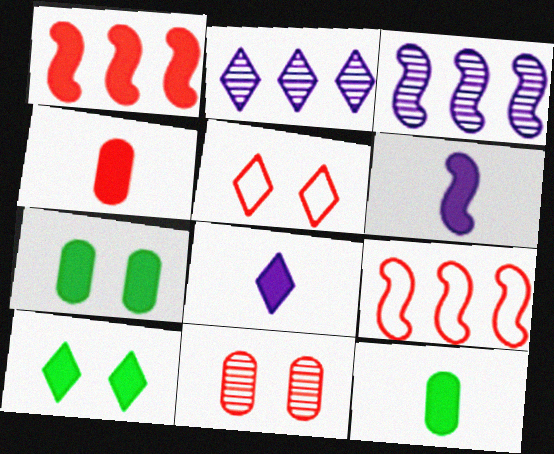[[1, 7, 8], 
[3, 5, 12]]